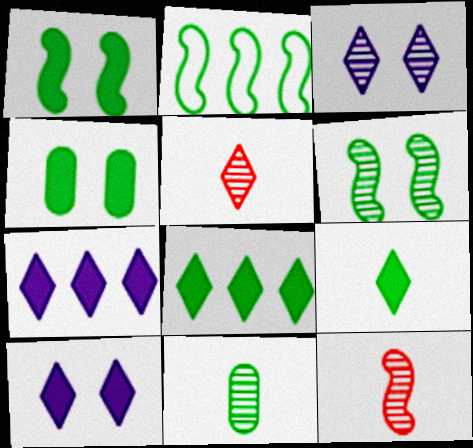[]